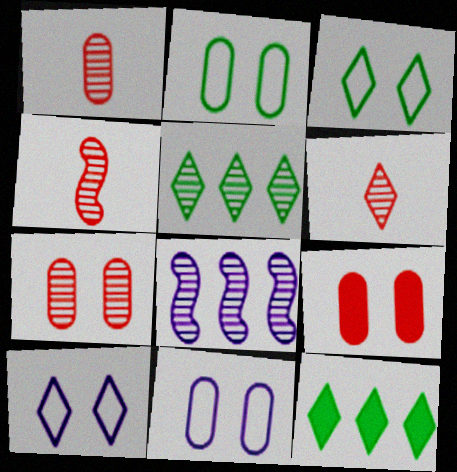[[1, 4, 6], 
[4, 11, 12], 
[6, 10, 12]]